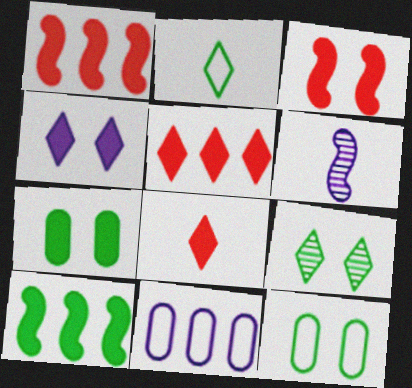[[3, 4, 7], 
[4, 6, 11], 
[5, 6, 12]]